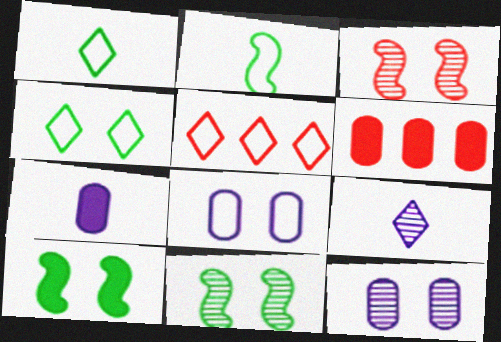[[2, 5, 8], 
[5, 7, 11]]